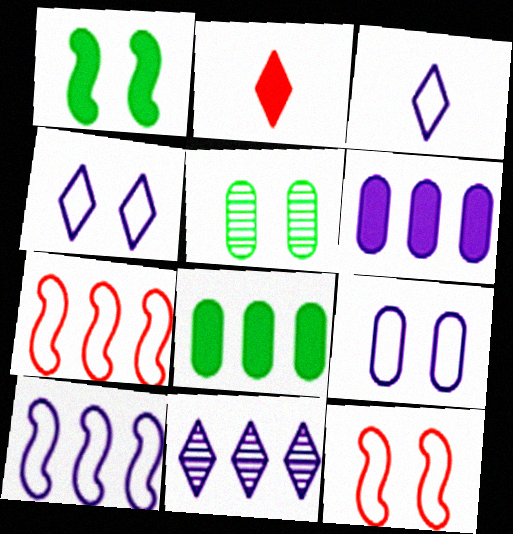[[1, 2, 6], 
[2, 5, 10], 
[3, 9, 10], 
[6, 10, 11], 
[7, 8, 11]]